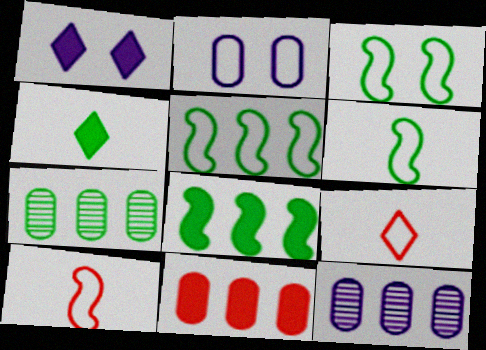[[1, 7, 10], 
[2, 5, 9], 
[3, 4, 7], 
[3, 5, 6]]